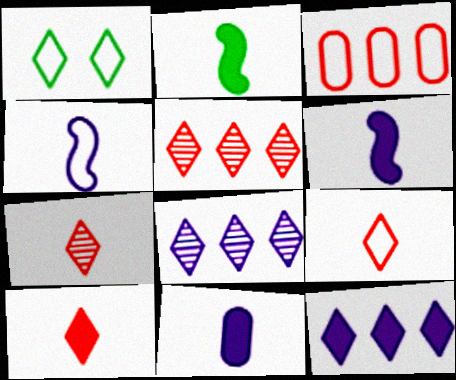[[1, 3, 4], 
[1, 7, 12], 
[1, 8, 10], 
[2, 10, 11], 
[7, 9, 10]]